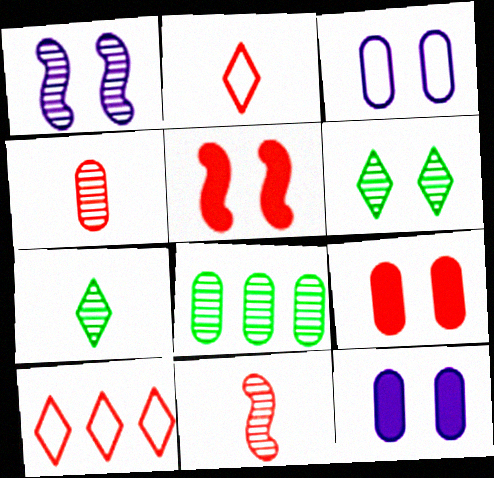[[3, 5, 6], 
[4, 5, 10], 
[9, 10, 11]]